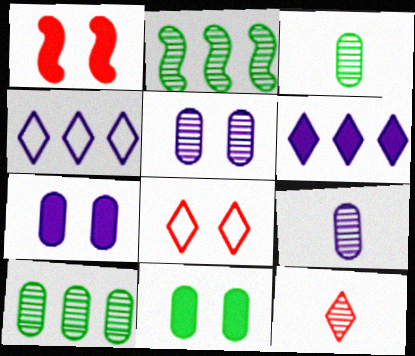[[1, 3, 4], 
[2, 5, 12]]